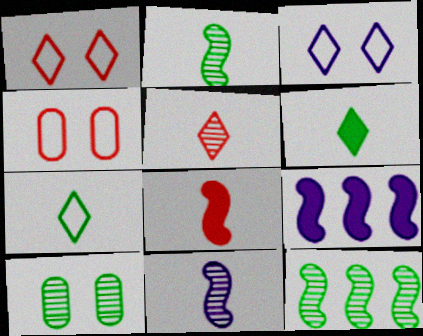[]